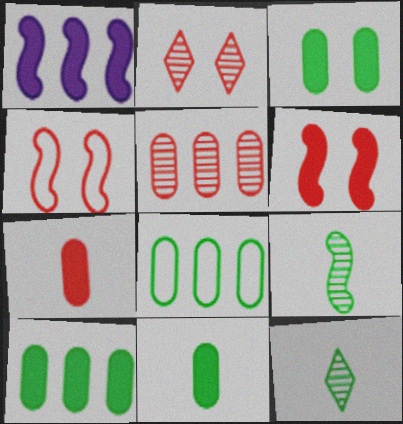[[1, 4, 9], 
[3, 10, 11]]